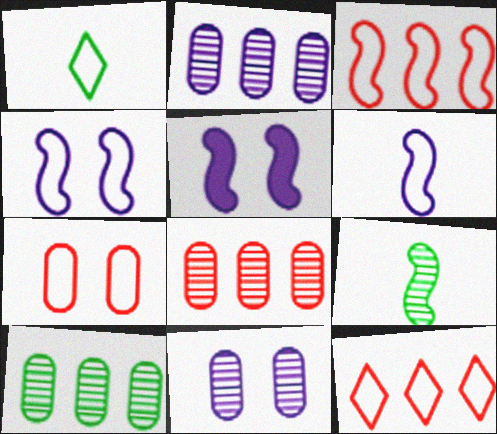[[1, 5, 8], 
[2, 8, 10], 
[3, 5, 9]]